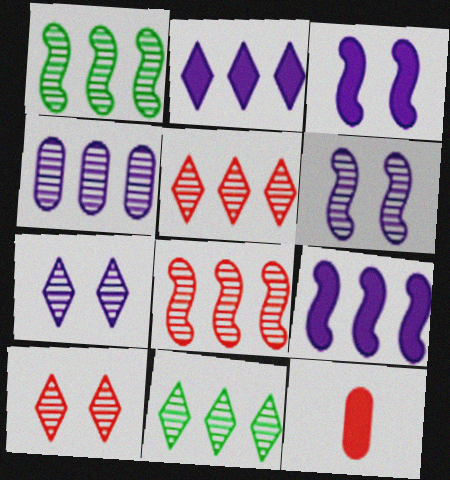[[1, 4, 5], 
[4, 8, 11]]